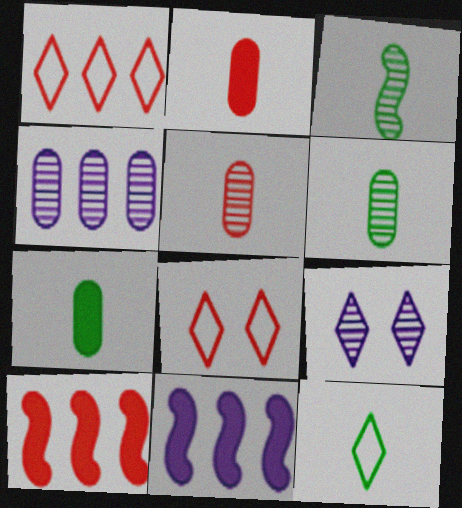[[3, 7, 12], 
[5, 8, 10], 
[6, 8, 11]]